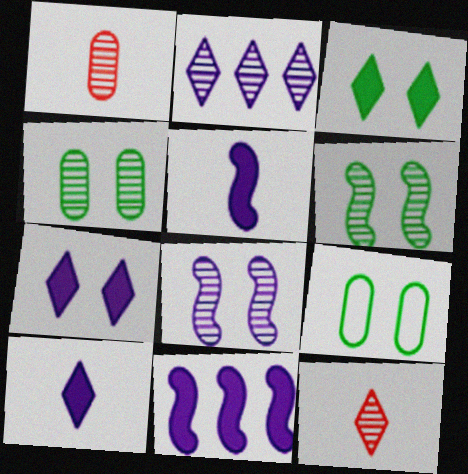[[1, 2, 6], 
[3, 6, 9], 
[9, 11, 12]]